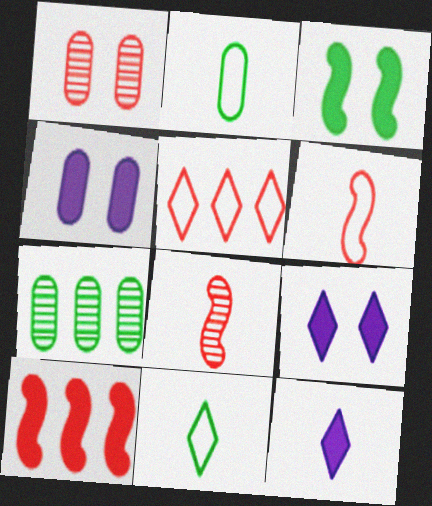[[2, 8, 12], 
[3, 7, 11], 
[6, 7, 9]]